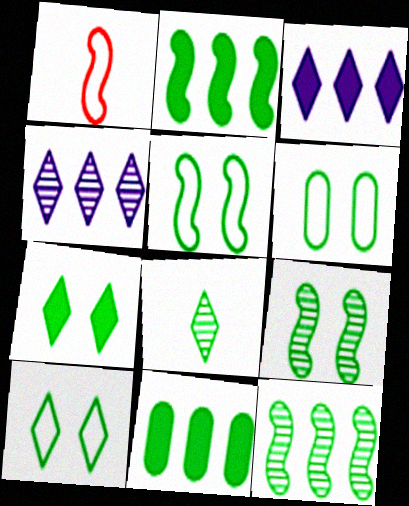[[2, 6, 8], 
[5, 6, 10], 
[5, 8, 11], 
[6, 7, 9]]